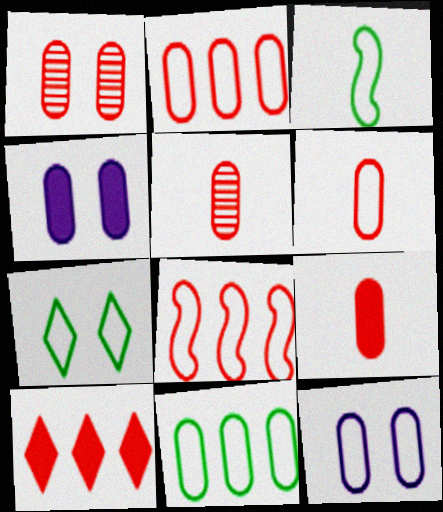[[1, 2, 9], 
[3, 7, 11], 
[4, 5, 11], 
[5, 6, 9], 
[6, 11, 12]]